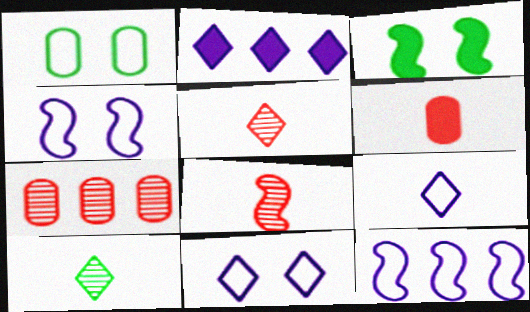[[1, 2, 8], 
[2, 3, 6], 
[3, 7, 9], 
[3, 8, 12]]